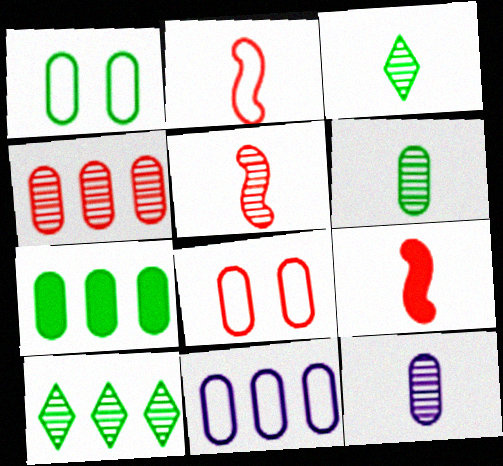[[1, 6, 7], 
[2, 5, 9], 
[3, 5, 12], 
[4, 7, 11], 
[7, 8, 12]]